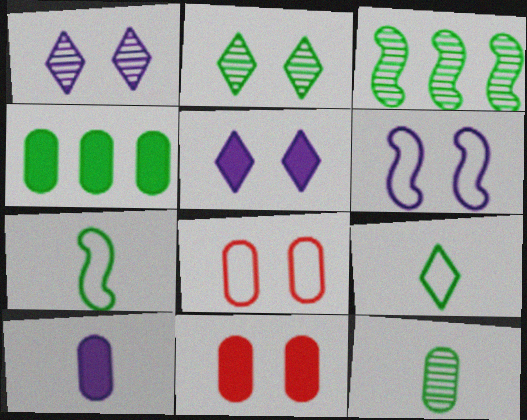[[2, 3, 12], 
[2, 4, 7], 
[2, 6, 11], 
[4, 10, 11]]